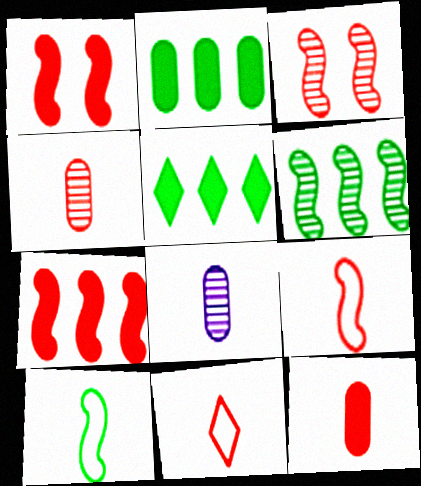[[3, 7, 9]]